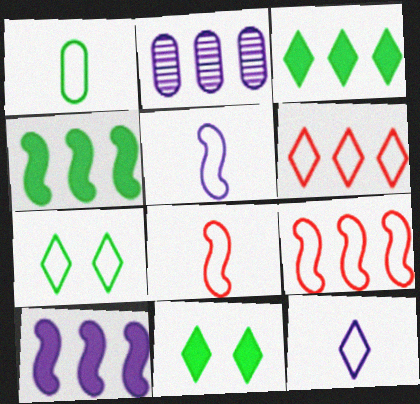[[1, 8, 12], 
[2, 3, 9], 
[2, 4, 6], 
[2, 8, 11], 
[6, 7, 12]]